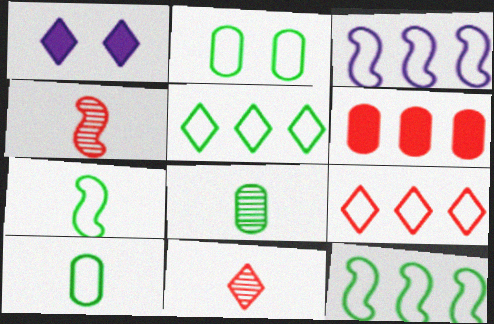[[1, 5, 11], 
[2, 5, 7]]